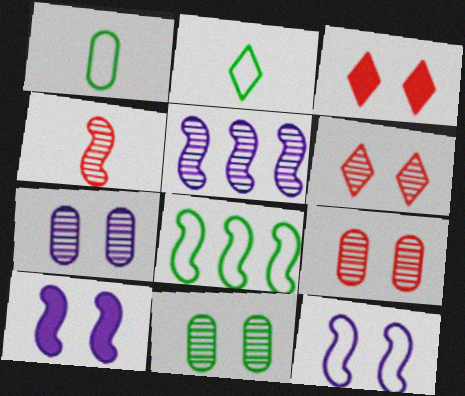[[1, 3, 5], 
[3, 11, 12], 
[4, 8, 10], 
[7, 9, 11]]